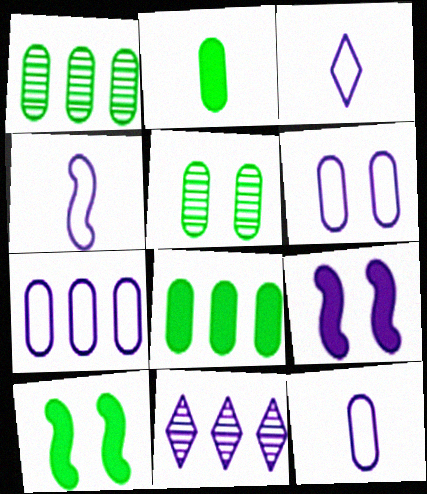[[3, 4, 12], 
[6, 7, 12], 
[9, 11, 12]]